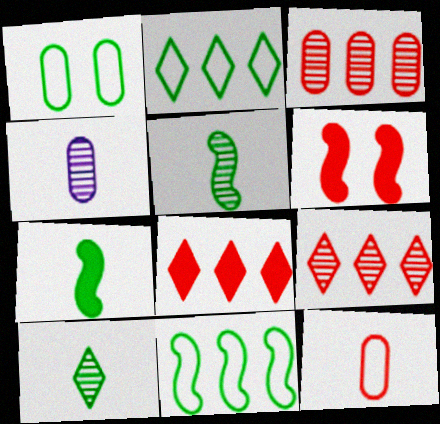[[2, 4, 6], 
[6, 9, 12]]